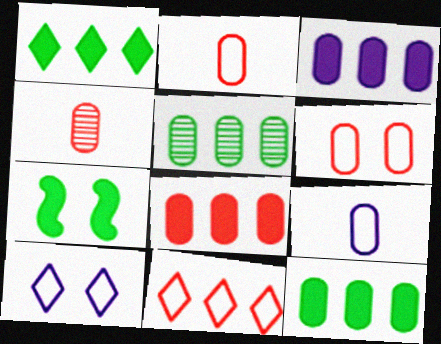[[3, 8, 12], 
[4, 6, 8]]